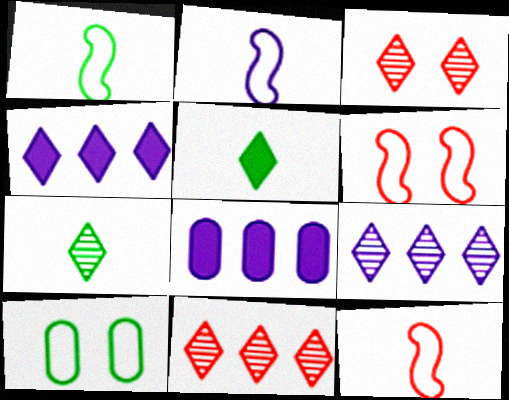[[1, 2, 12], 
[1, 3, 8], 
[3, 7, 9], 
[6, 7, 8]]